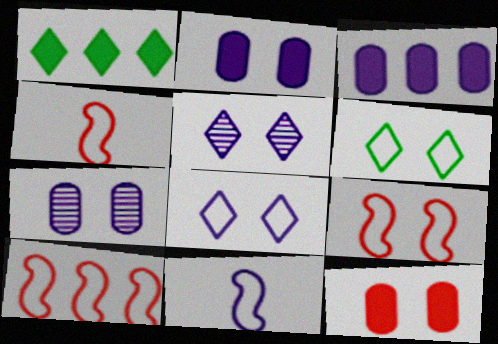[[1, 4, 7], 
[3, 5, 11], 
[4, 9, 10]]